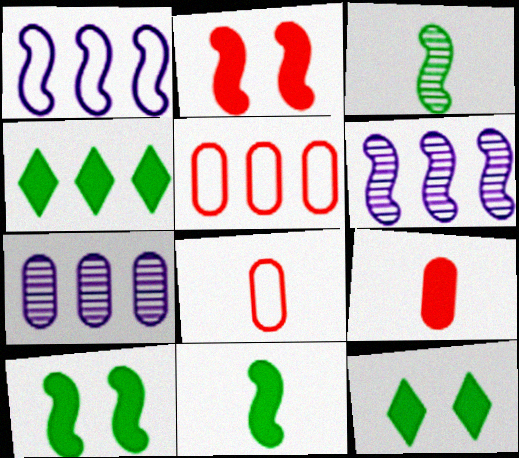[[1, 2, 3], 
[4, 5, 6], 
[6, 8, 12]]